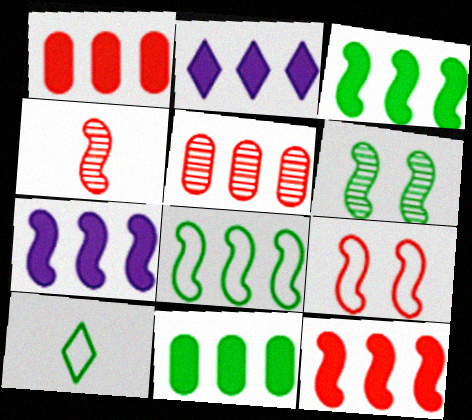[[1, 2, 3], 
[2, 5, 8], 
[2, 11, 12], 
[3, 7, 12], 
[4, 9, 12], 
[6, 10, 11]]